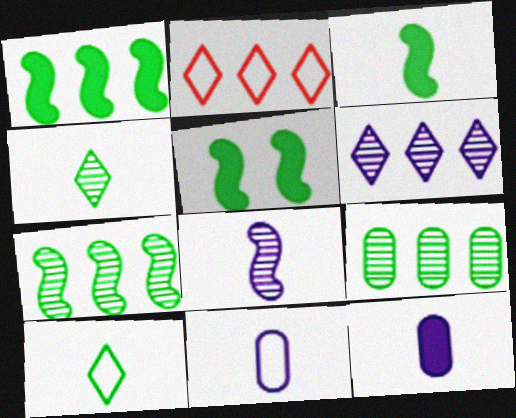[[1, 3, 5], 
[5, 9, 10]]